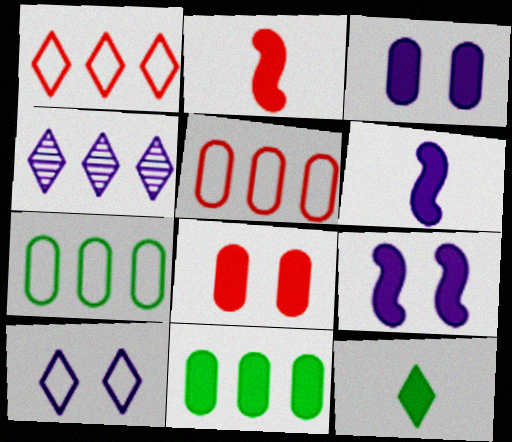[]